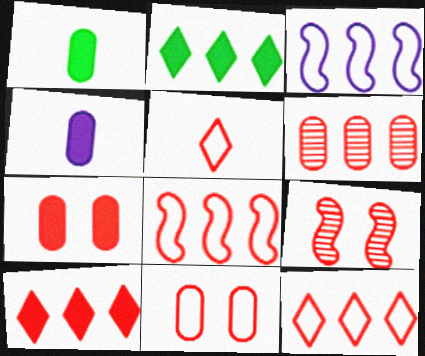[[2, 3, 6], 
[5, 8, 11], 
[6, 8, 10]]